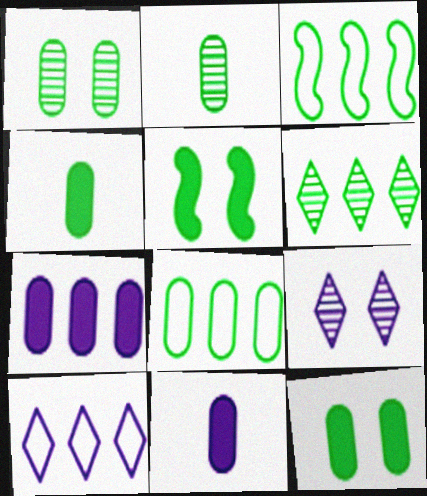[[1, 4, 8], 
[2, 8, 12]]